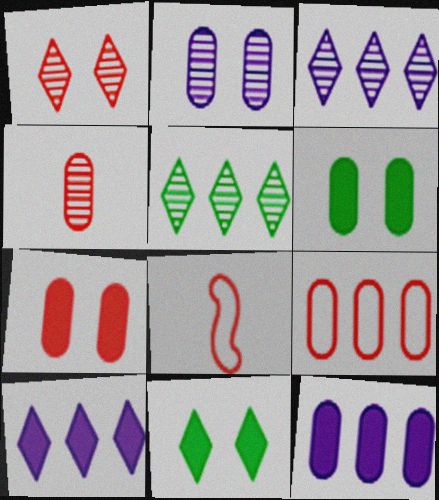[[3, 6, 8], 
[4, 7, 9]]